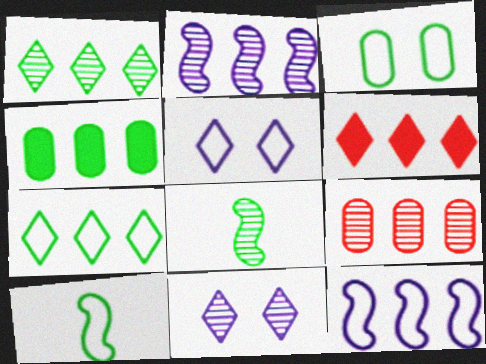[[1, 2, 9], 
[3, 7, 10], 
[8, 9, 11]]